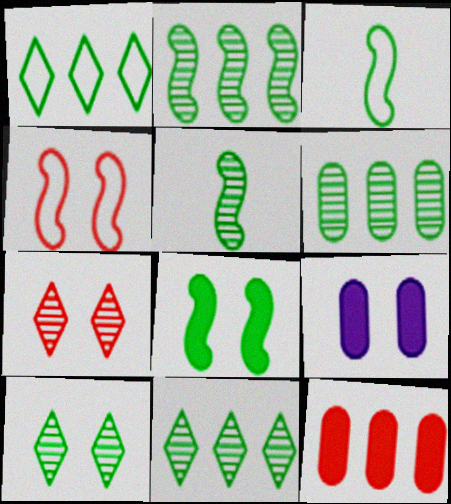[[2, 3, 8], 
[2, 6, 11], 
[4, 9, 10], 
[5, 6, 10]]